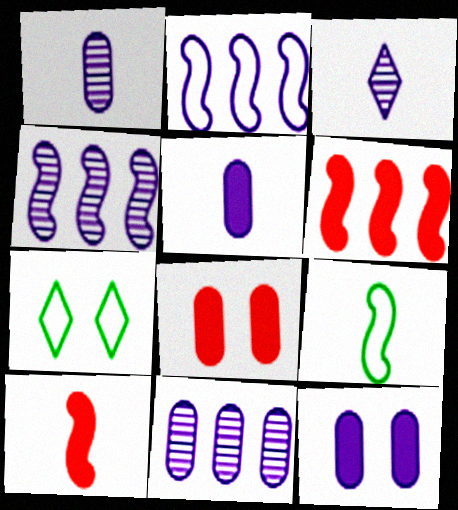[[1, 6, 7], 
[2, 3, 12], 
[7, 10, 11]]